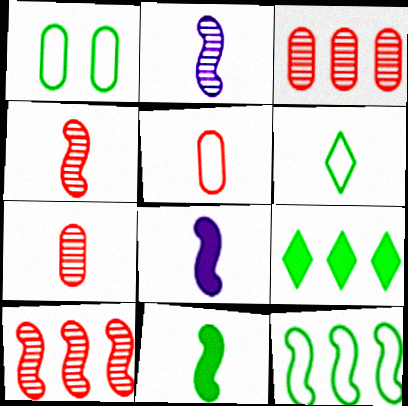[[1, 6, 12], 
[6, 7, 8]]